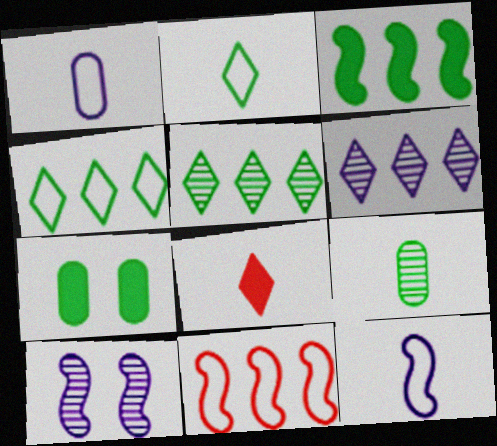[[8, 9, 12]]